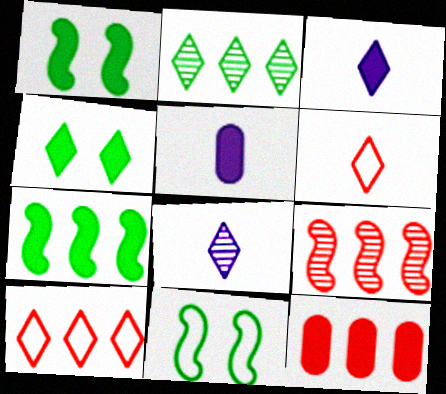[[1, 3, 12], 
[4, 8, 10], 
[8, 11, 12], 
[9, 10, 12]]